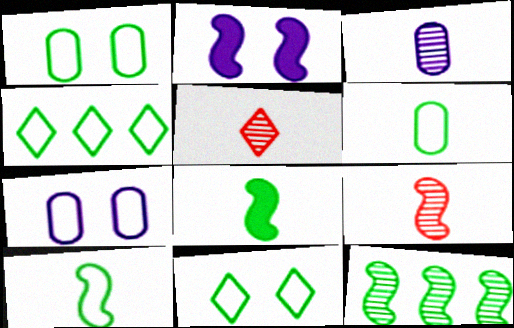[[1, 4, 10]]